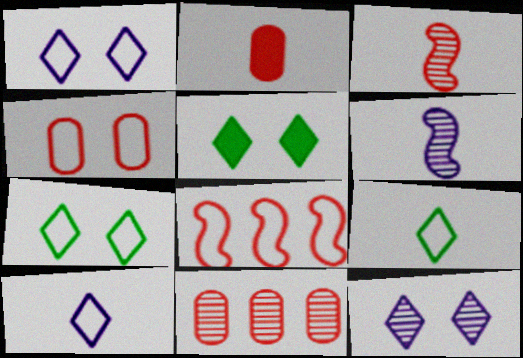[[2, 4, 11], 
[2, 6, 9]]